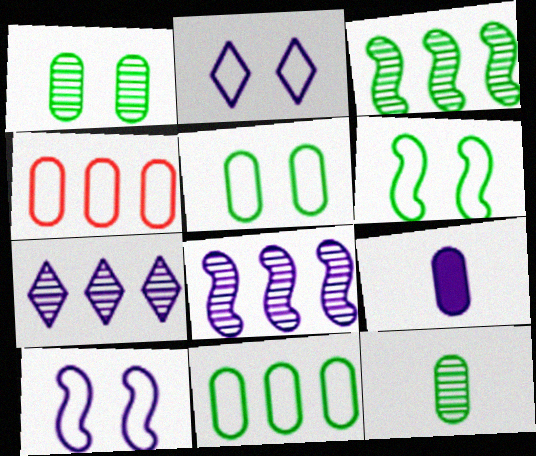[[1, 4, 9], 
[2, 8, 9], 
[7, 9, 10]]